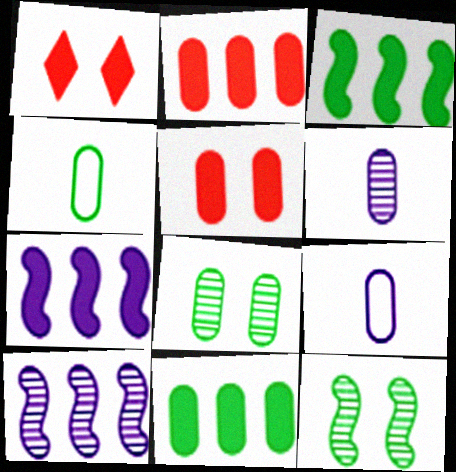[[1, 4, 10], 
[2, 8, 9], 
[4, 8, 11]]